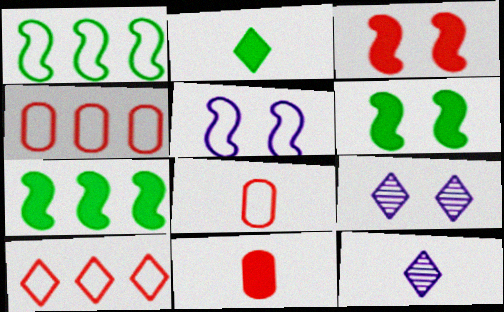[[1, 9, 11], 
[2, 9, 10], 
[4, 6, 12], 
[7, 8, 9]]